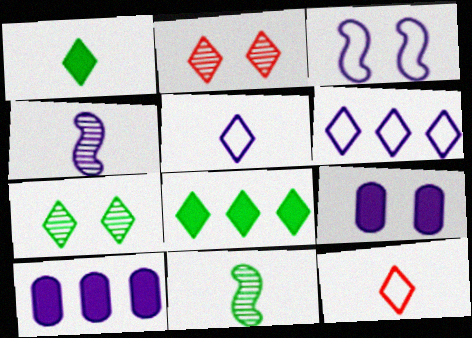[[1, 2, 6], 
[2, 5, 8], 
[4, 6, 9]]